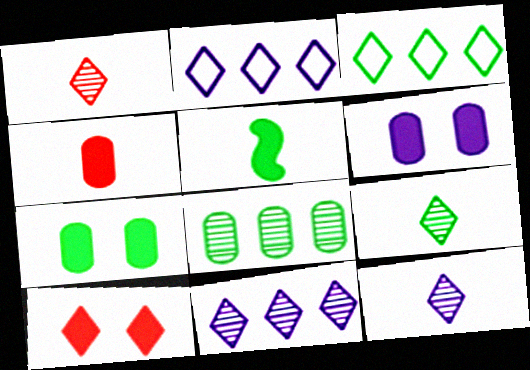[[1, 9, 12], 
[2, 9, 10], 
[3, 10, 12]]